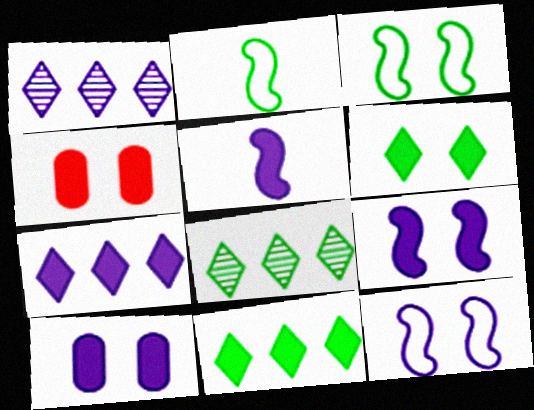[[1, 2, 4], 
[4, 5, 11], 
[4, 6, 9], 
[5, 7, 10]]